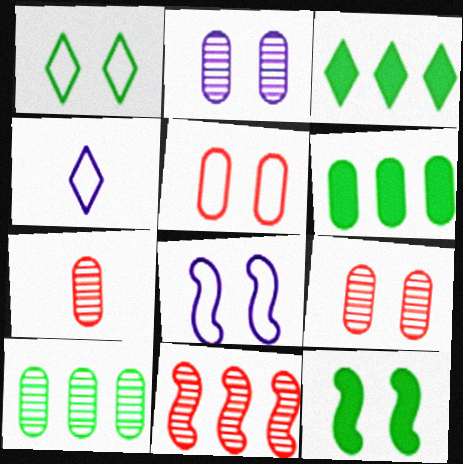[[1, 5, 8], 
[2, 7, 10], 
[3, 7, 8]]